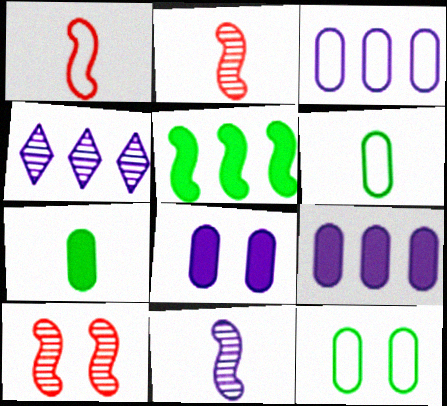[]